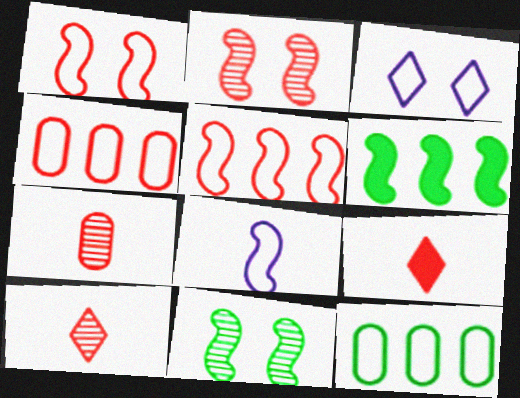[[2, 4, 9], 
[2, 6, 8], 
[3, 6, 7]]